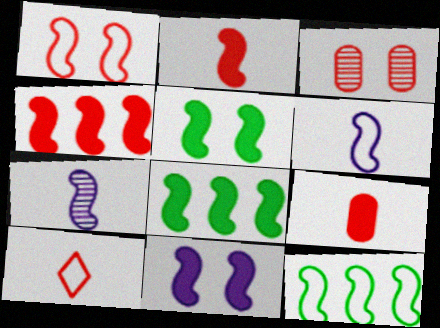[[1, 6, 12], 
[1, 7, 8], 
[2, 8, 11], 
[3, 4, 10]]